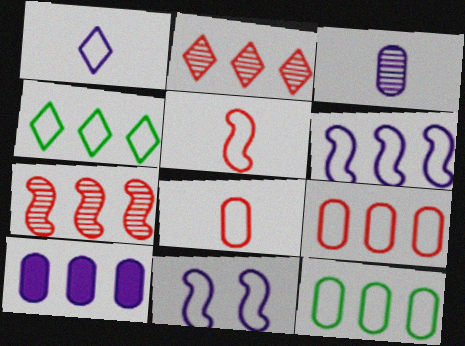[[4, 6, 9], 
[4, 7, 10], 
[4, 8, 11]]